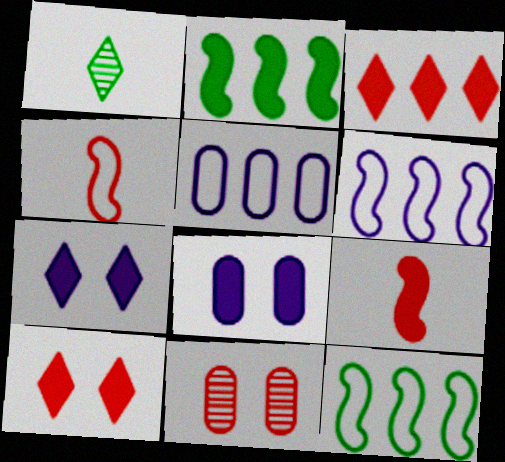[[3, 4, 11]]